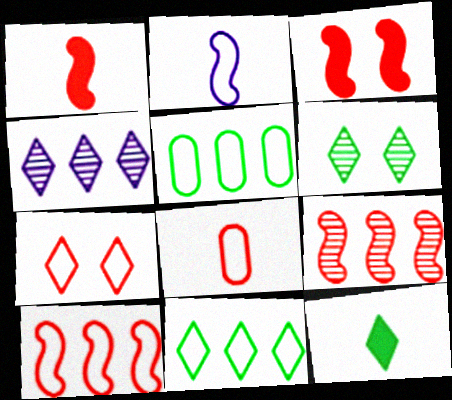[[2, 5, 7], 
[4, 7, 12], 
[6, 11, 12], 
[7, 8, 10]]